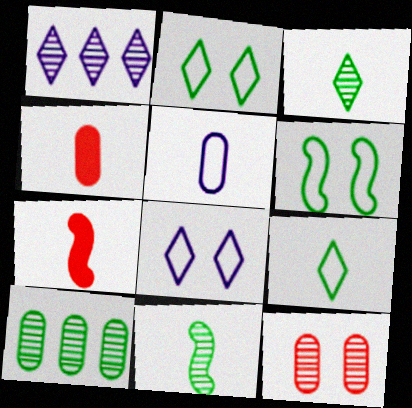[[1, 4, 6], 
[1, 11, 12], 
[3, 5, 7], 
[7, 8, 10]]